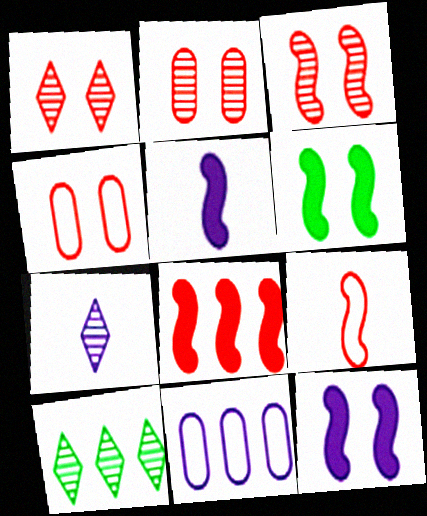[[1, 2, 3], 
[1, 7, 10], 
[3, 8, 9], 
[4, 5, 10], 
[5, 6, 8], 
[7, 11, 12], 
[8, 10, 11]]